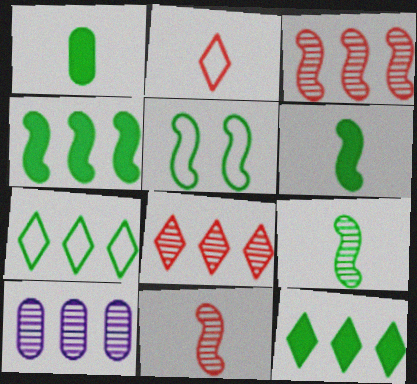[[4, 5, 9]]